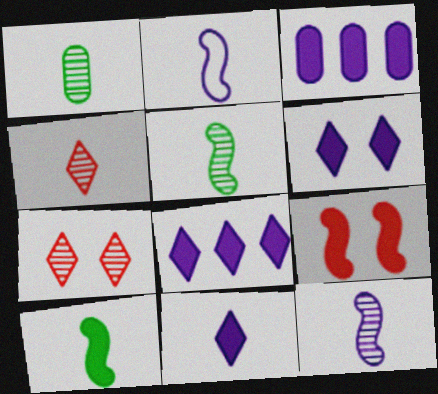[[1, 4, 12], 
[6, 8, 11]]